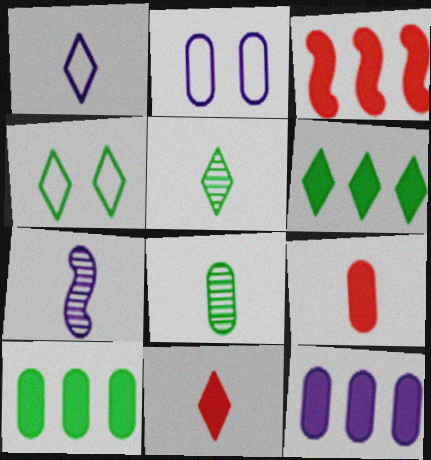[[1, 5, 11], 
[2, 3, 5], 
[3, 6, 12], 
[4, 5, 6]]